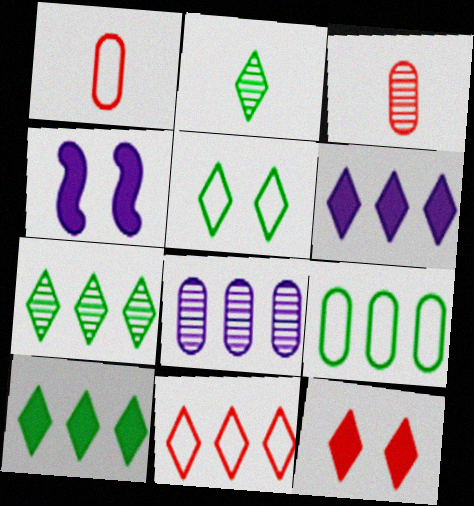[[1, 4, 7], 
[2, 5, 10], 
[6, 7, 11]]